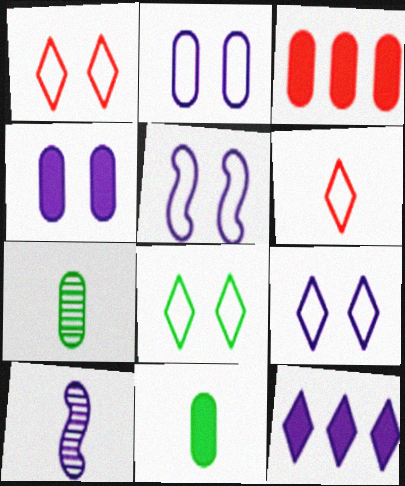[[1, 8, 9], 
[2, 3, 7], 
[2, 5, 9], 
[2, 10, 12], 
[3, 4, 11], 
[3, 8, 10], 
[6, 10, 11]]